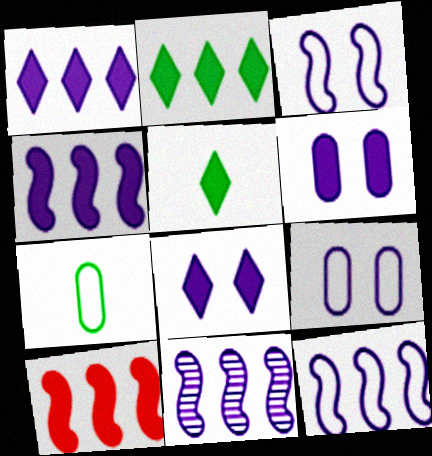[[4, 11, 12], 
[5, 6, 10]]